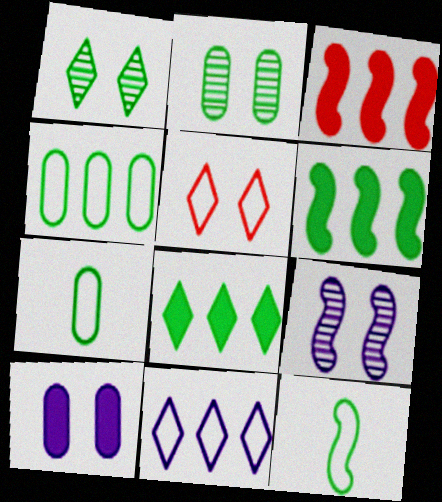[[1, 6, 7], 
[2, 8, 12], 
[3, 9, 12]]